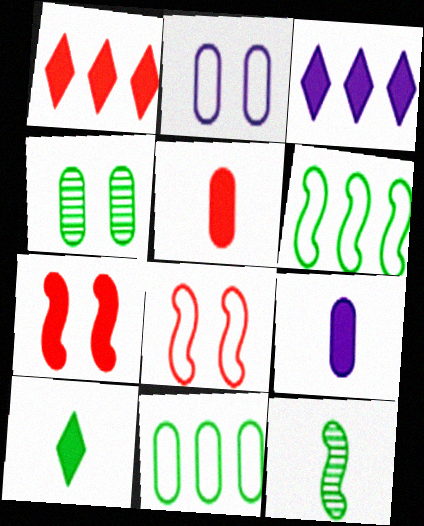[[1, 2, 12], 
[1, 5, 7], 
[4, 6, 10]]